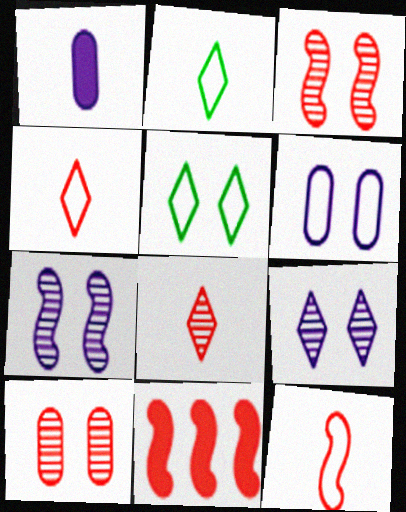[[3, 11, 12], 
[4, 10, 11]]